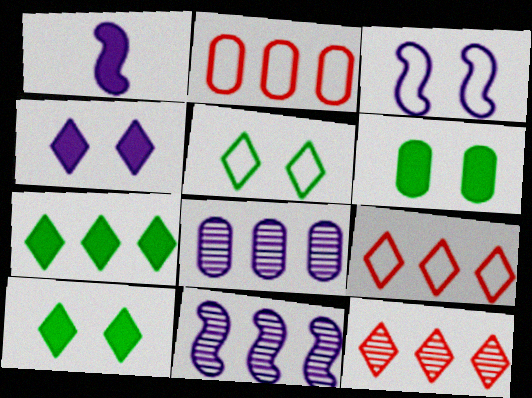[[1, 3, 11], 
[2, 7, 11]]